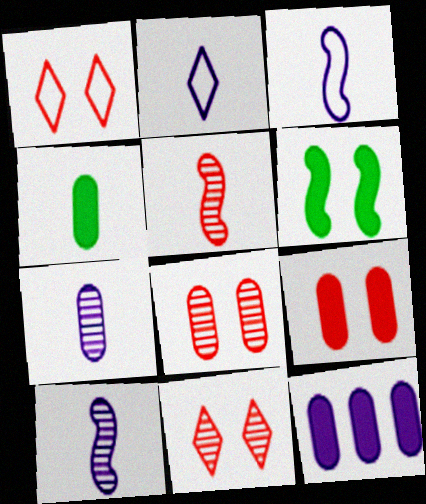[[2, 4, 5], 
[4, 9, 12]]